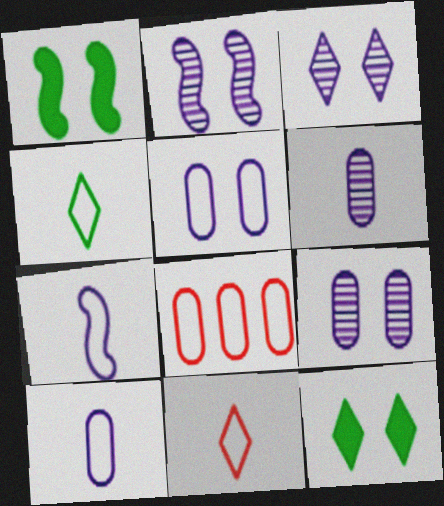[[2, 3, 9]]